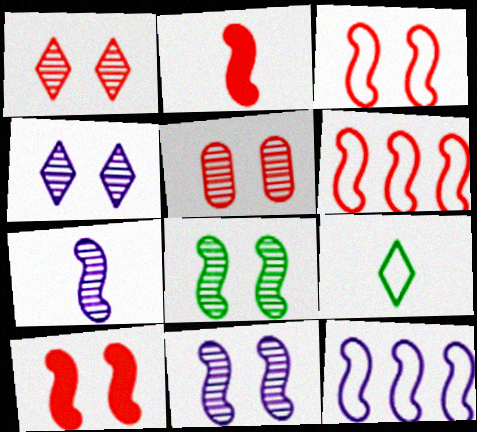[[2, 8, 12], 
[4, 5, 8]]